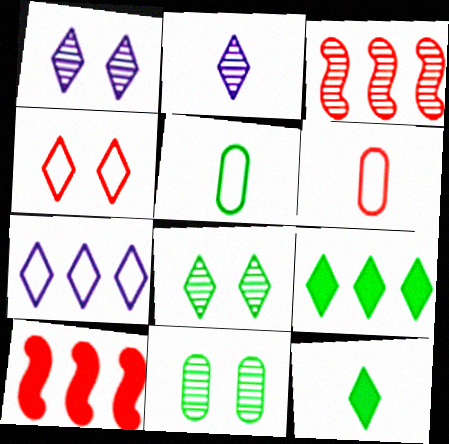[[1, 5, 10], 
[2, 3, 11], 
[2, 4, 9]]